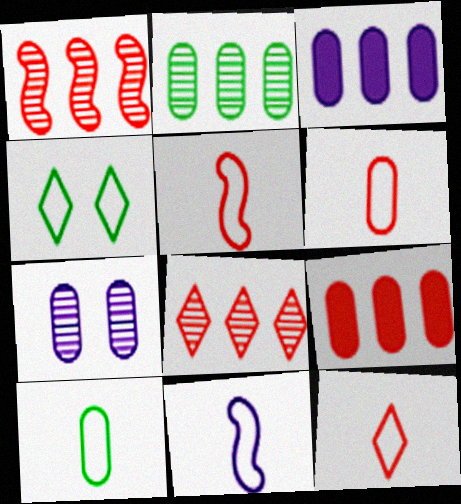[[5, 6, 12], 
[7, 9, 10], 
[10, 11, 12]]